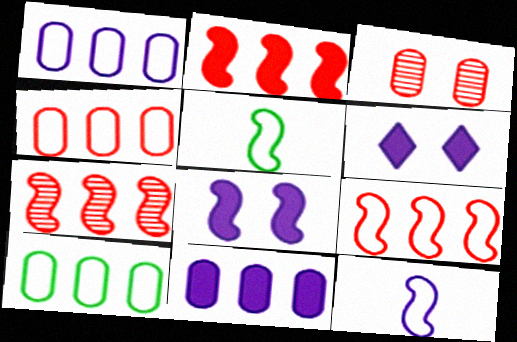[[1, 4, 10], 
[2, 7, 9], 
[5, 7, 8]]